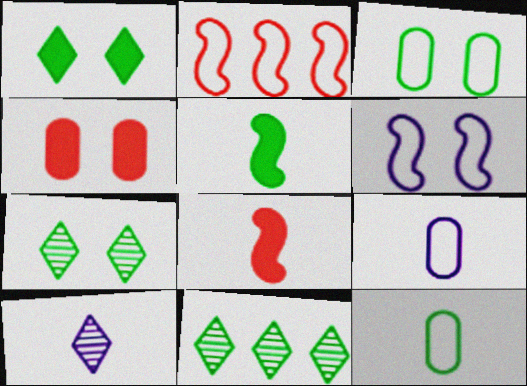[[3, 5, 11], 
[4, 6, 7], 
[8, 10, 12]]